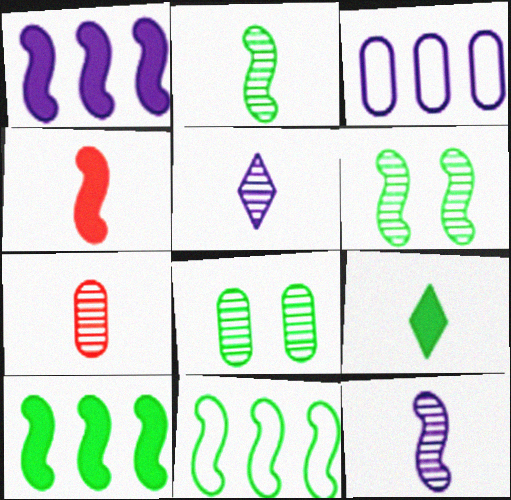[[2, 5, 7], 
[8, 9, 11]]